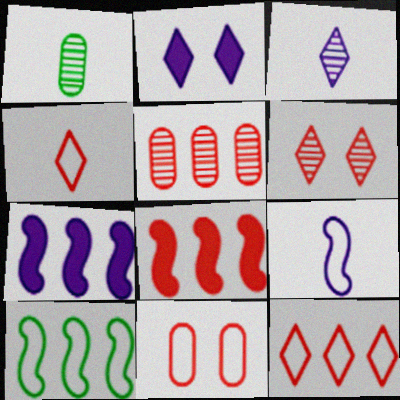[[5, 8, 12]]